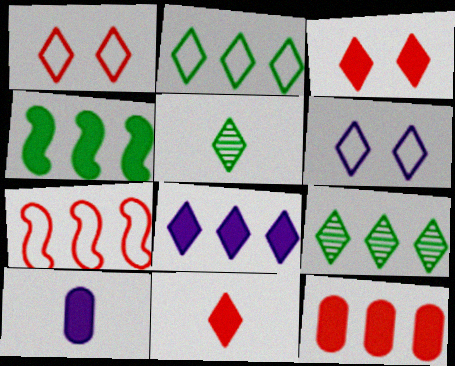[[1, 5, 8], 
[3, 4, 10], 
[4, 8, 12], 
[6, 9, 11]]